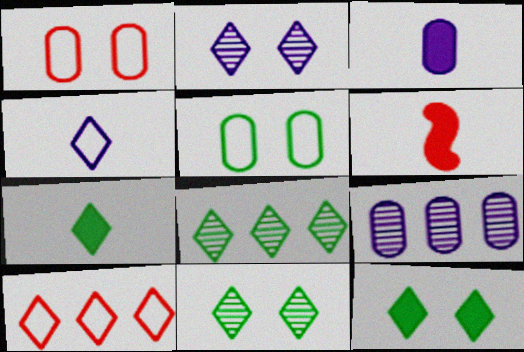[[2, 7, 10], 
[3, 6, 7]]